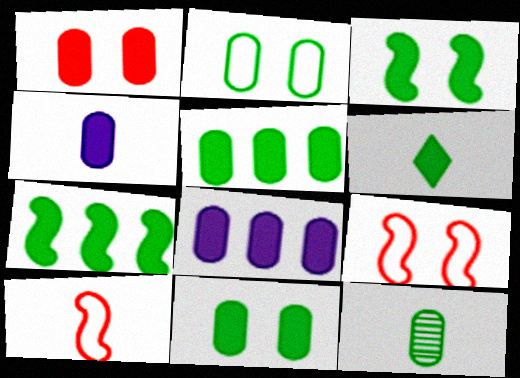[[1, 4, 5], 
[2, 5, 12], 
[3, 5, 6], 
[6, 7, 11]]